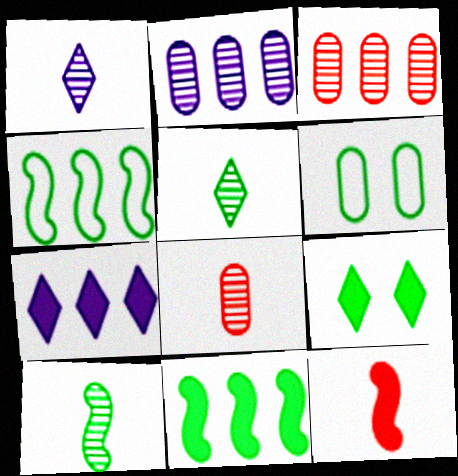[[1, 8, 10], 
[3, 4, 7], 
[5, 6, 11]]